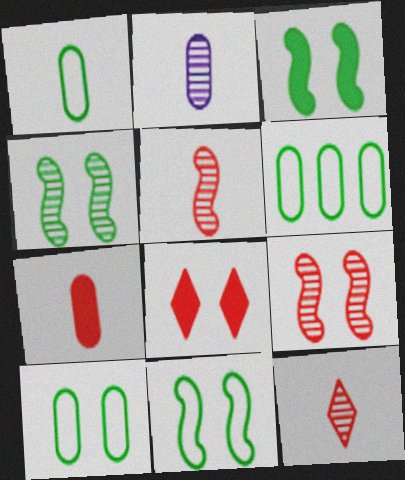[[1, 2, 7], 
[1, 6, 10], 
[3, 4, 11]]